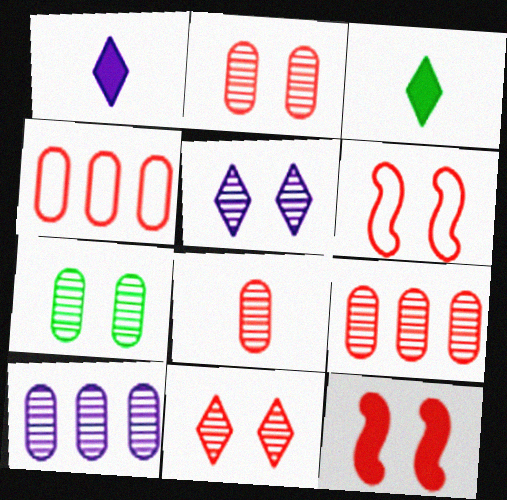[[2, 8, 9], 
[3, 6, 10], 
[7, 8, 10]]